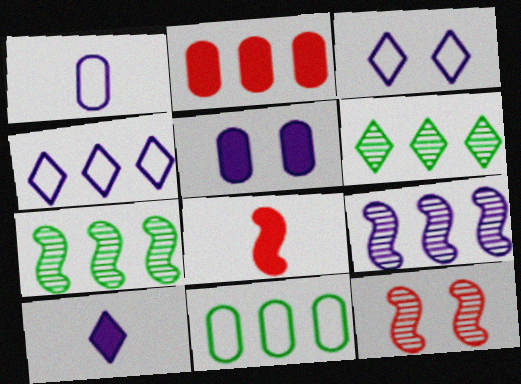[[2, 4, 7], 
[10, 11, 12]]